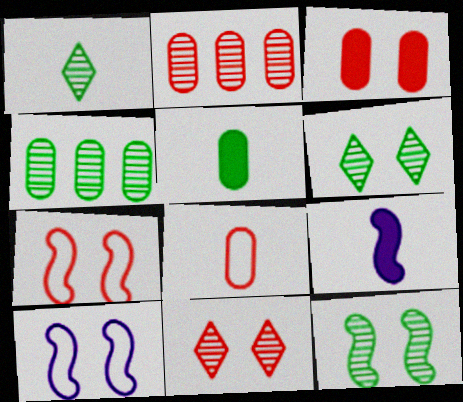[[1, 4, 12], 
[1, 8, 9], 
[2, 3, 8], 
[3, 6, 10], 
[3, 7, 11]]